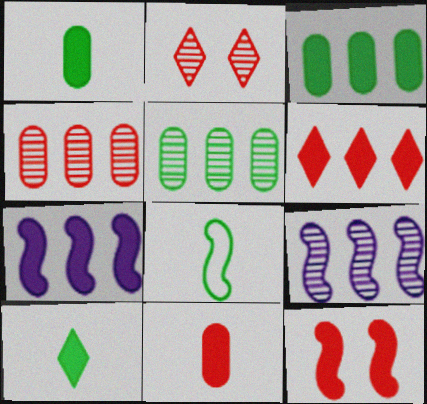[[3, 6, 7], 
[6, 11, 12], 
[8, 9, 12]]